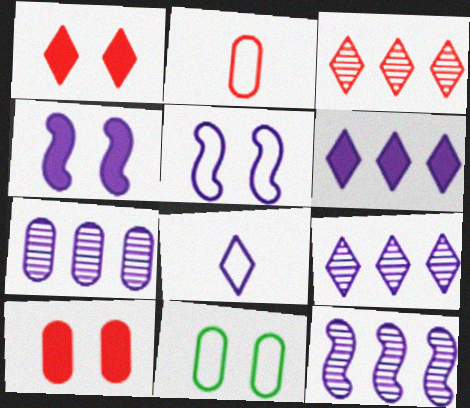[[4, 7, 8], 
[7, 9, 12]]